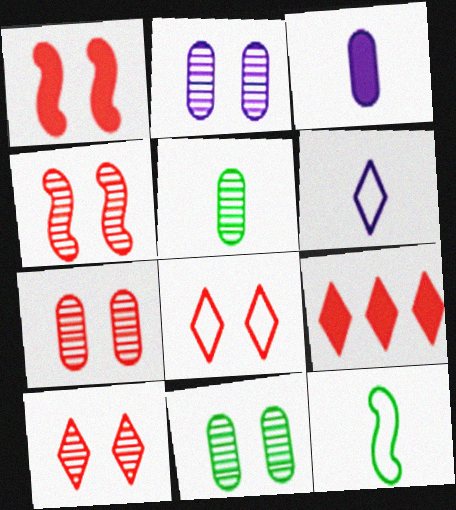[[1, 7, 8], 
[2, 7, 11], 
[2, 9, 12], 
[4, 7, 10]]